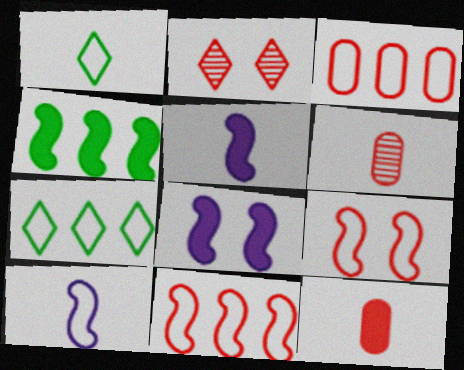[[1, 5, 6], 
[2, 11, 12], 
[6, 7, 8]]